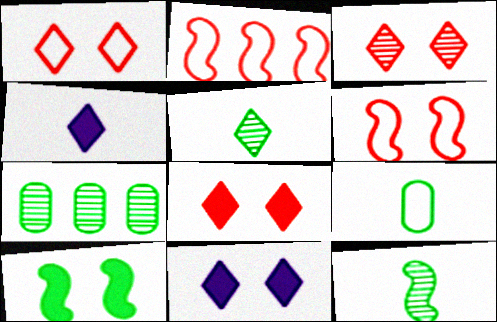[[1, 3, 8], 
[4, 6, 7]]